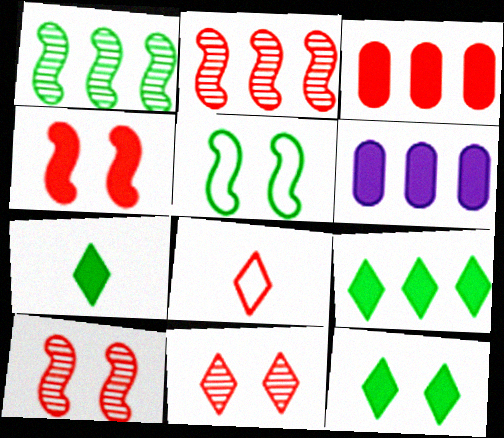[[3, 8, 10], 
[4, 6, 7], 
[7, 9, 12]]